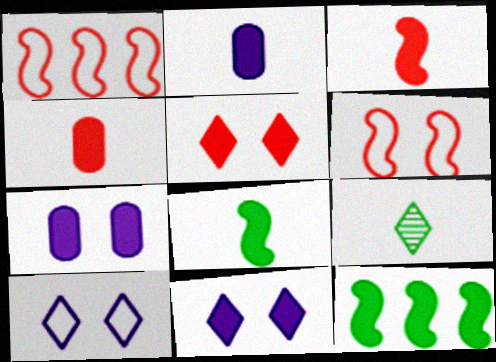[[1, 7, 9], 
[2, 5, 12], 
[4, 11, 12]]